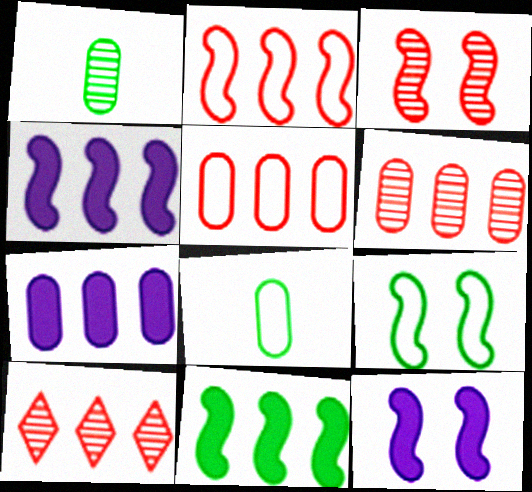[[3, 9, 12], 
[8, 10, 12]]